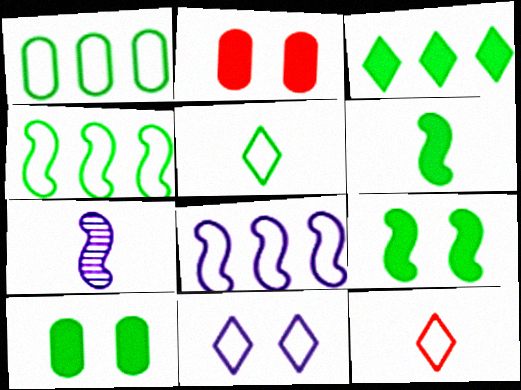[[3, 6, 10]]